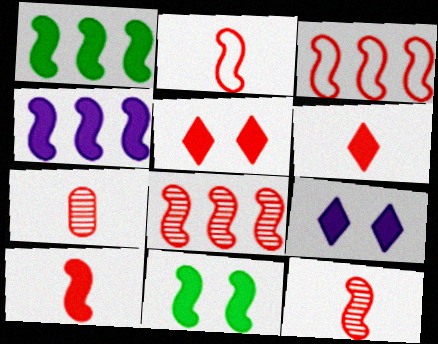[[2, 6, 7], 
[2, 10, 12], 
[3, 5, 7], 
[4, 10, 11]]